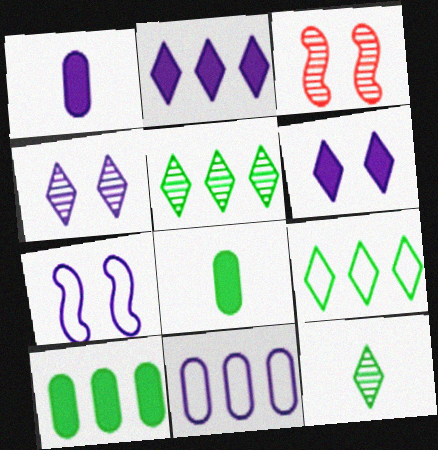[[1, 3, 9]]